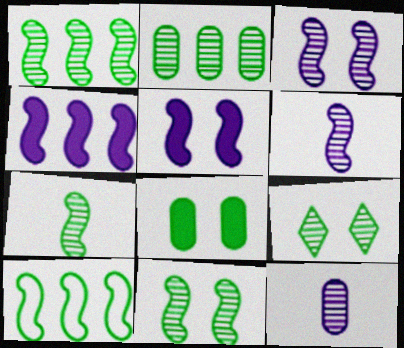[[1, 7, 11], 
[2, 7, 9]]